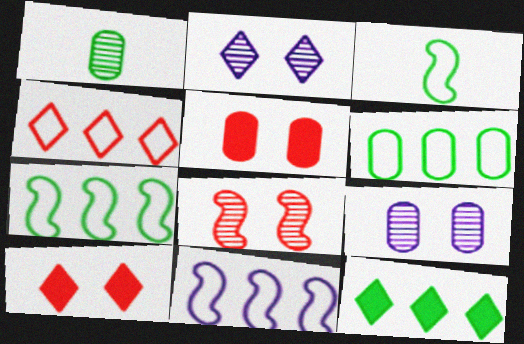[[1, 10, 11], 
[4, 6, 11]]